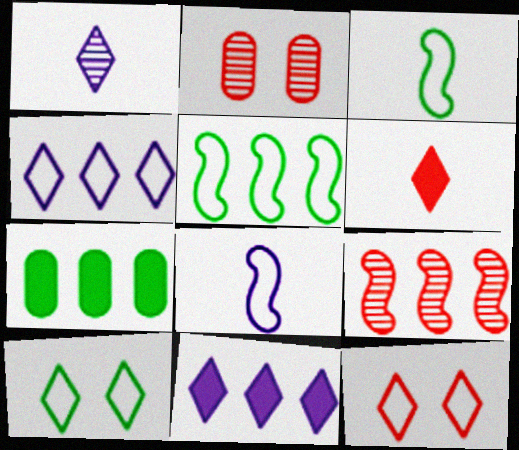[[2, 3, 11], 
[4, 7, 9]]